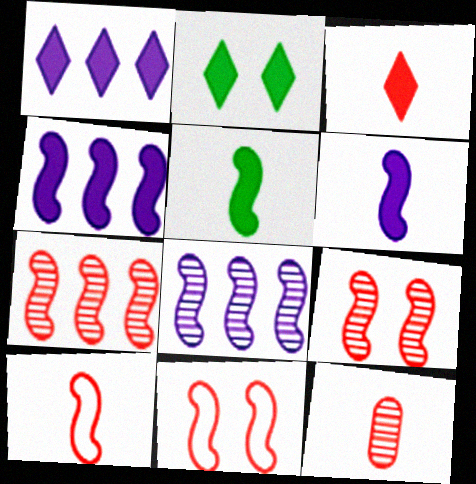[[1, 2, 3], 
[3, 10, 12], 
[5, 8, 11]]